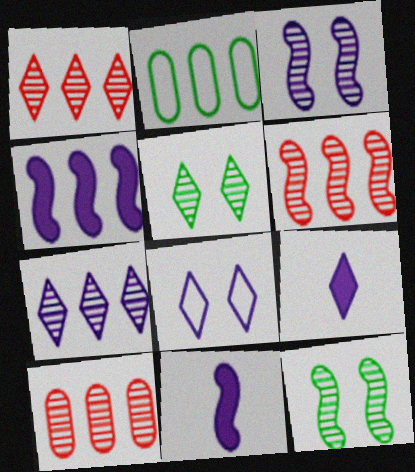[[1, 2, 4], 
[1, 6, 10], 
[7, 8, 9]]